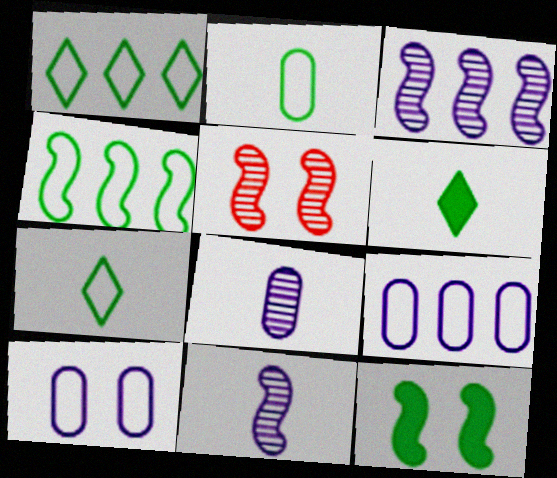[[5, 6, 9]]